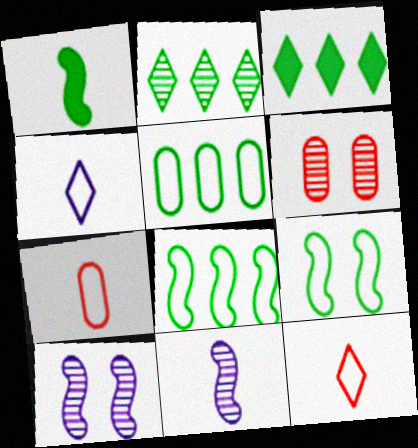[[2, 6, 11], 
[3, 7, 10]]